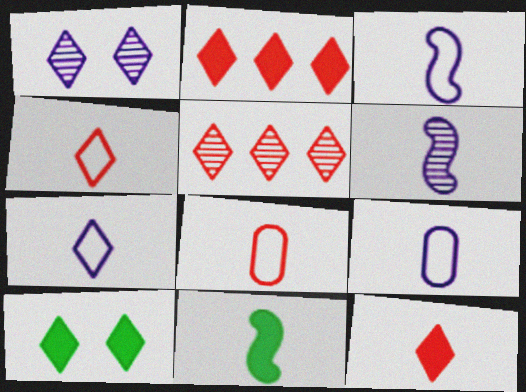[[3, 7, 9], 
[5, 7, 10]]